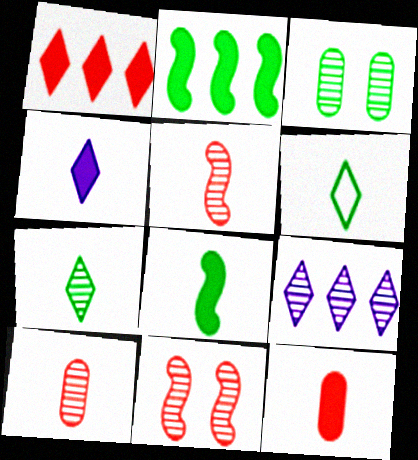[[2, 3, 6], 
[3, 5, 9], 
[4, 8, 12]]